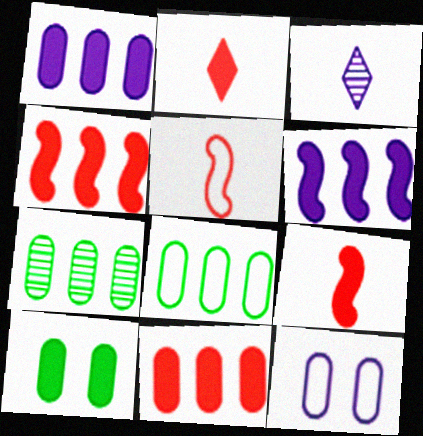[[2, 6, 10], 
[3, 6, 12]]